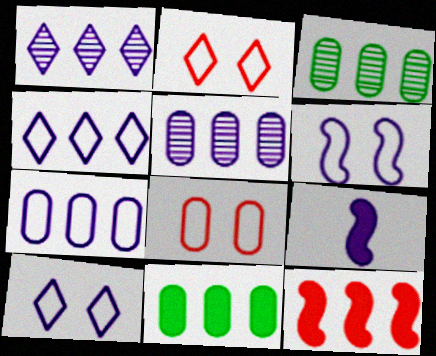[[2, 3, 9], 
[3, 4, 12], 
[5, 9, 10]]